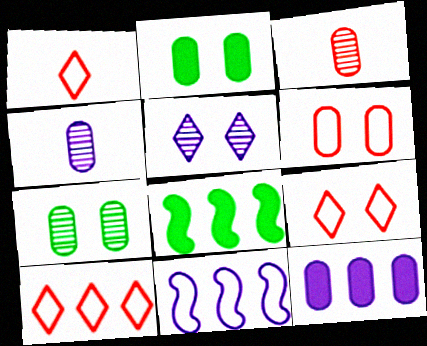[[1, 9, 10], 
[4, 8, 9]]